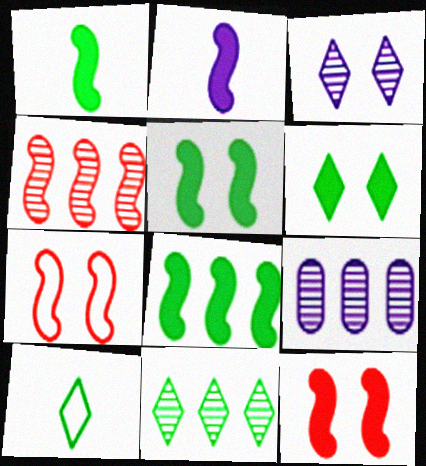[[1, 5, 8], 
[2, 8, 12], 
[4, 9, 11], 
[6, 10, 11], 
[9, 10, 12]]